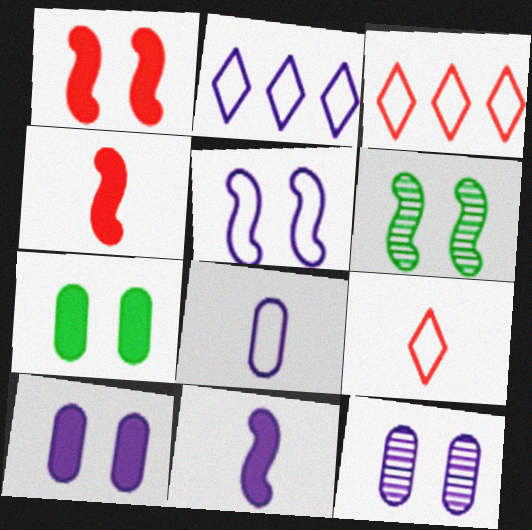[[1, 5, 6], 
[2, 5, 8], 
[2, 11, 12]]